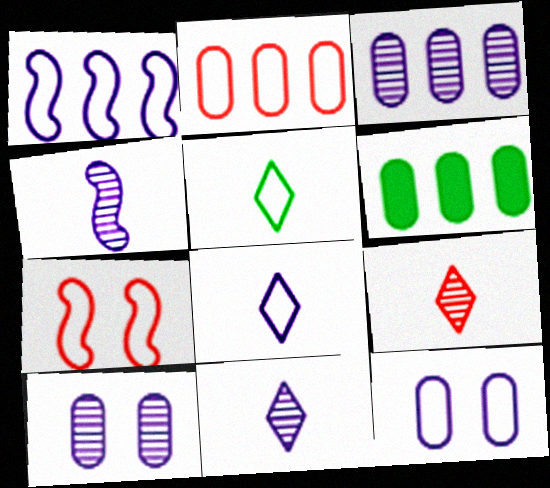[[1, 8, 12], 
[2, 3, 6], 
[6, 7, 11]]